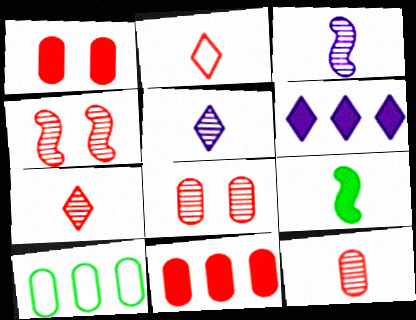[[1, 6, 9], 
[2, 4, 11]]